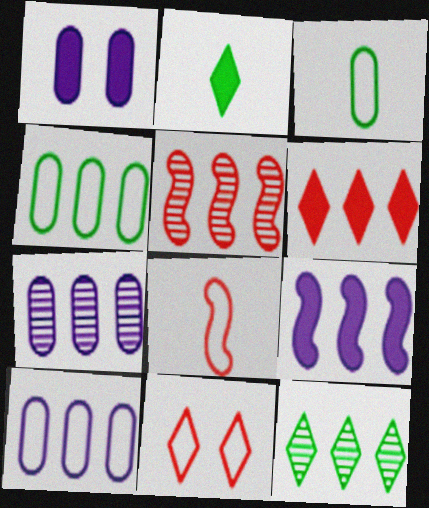[[1, 8, 12], 
[5, 7, 12]]